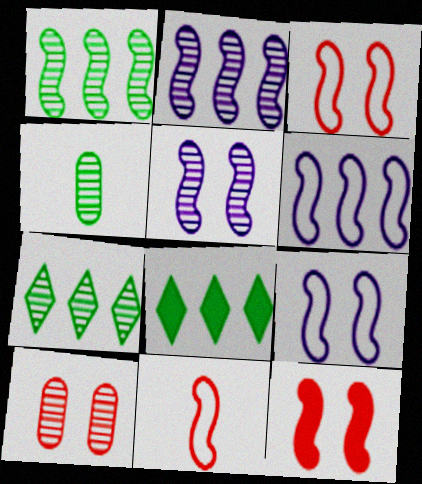[]